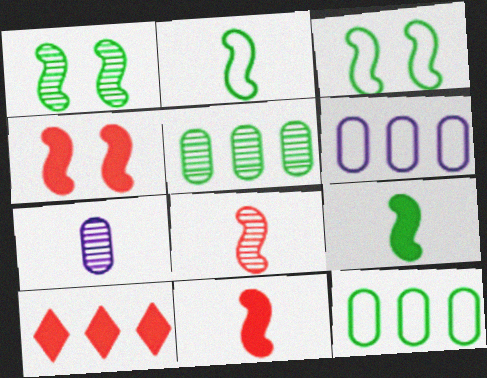[[3, 7, 10]]